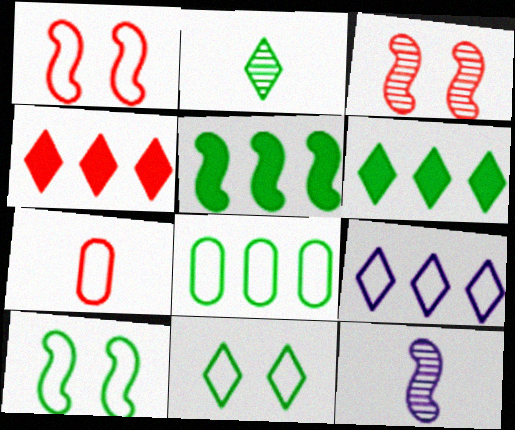[[1, 5, 12], 
[2, 6, 11], 
[3, 4, 7], 
[7, 9, 10]]